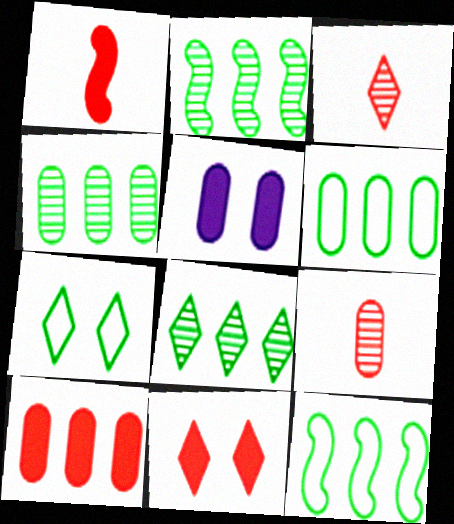[[1, 10, 11], 
[2, 4, 8], 
[3, 5, 12], 
[5, 6, 9]]